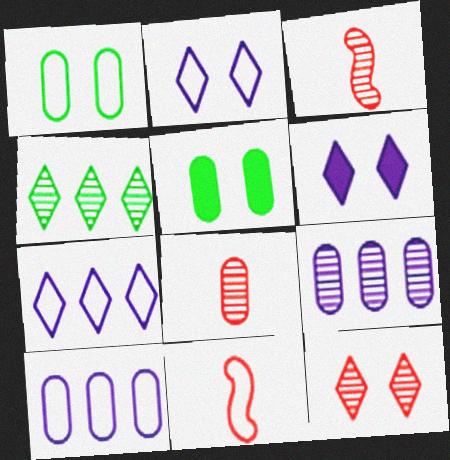[[1, 7, 11], 
[3, 5, 7], 
[5, 8, 10]]